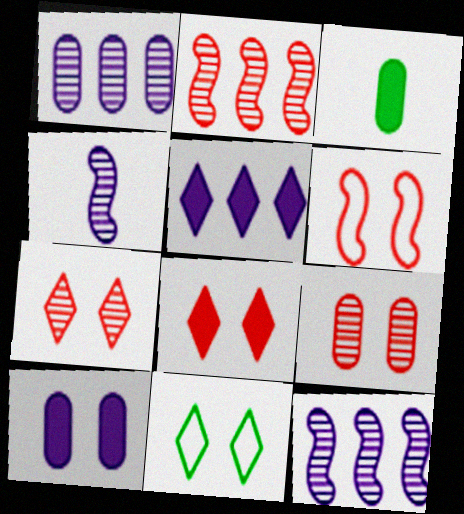[[6, 8, 9]]